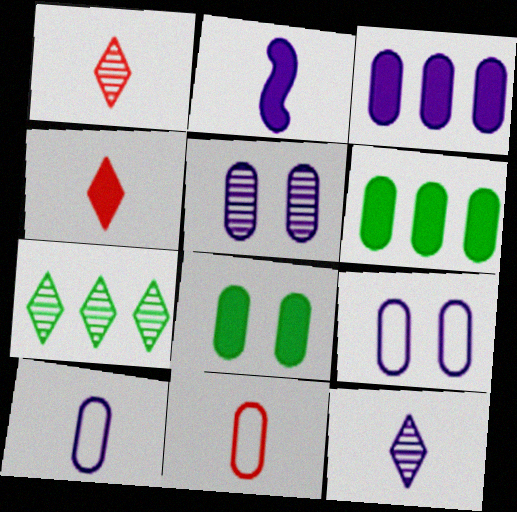[[2, 10, 12], 
[3, 5, 10], 
[5, 6, 11]]